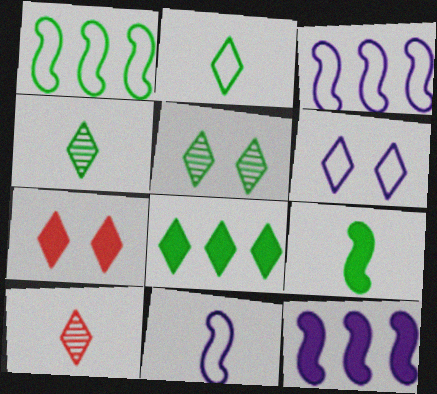[[2, 5, 8], 
[5, 6, 7], 
[6, 8, 10]]